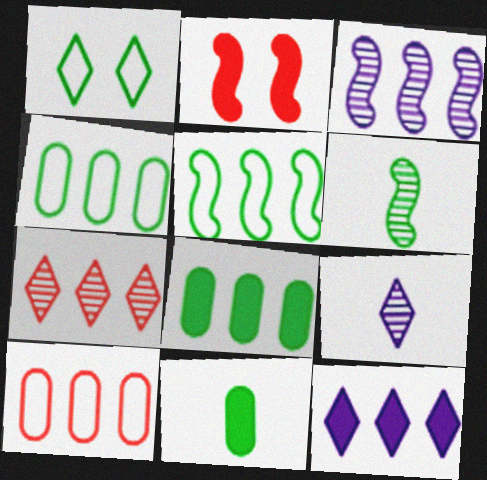[[1, 6, 8], 
[2, 4, 9], 
[2, 11, 12]]